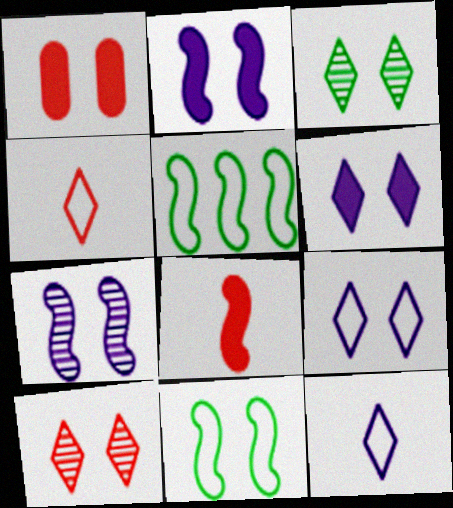[[5, 7, 8]]